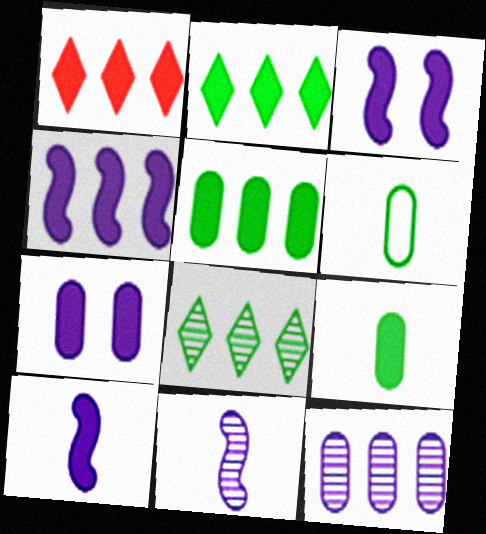[[1, 3, 9], 
[1, 4, 5], 
[3, 4, 10]]